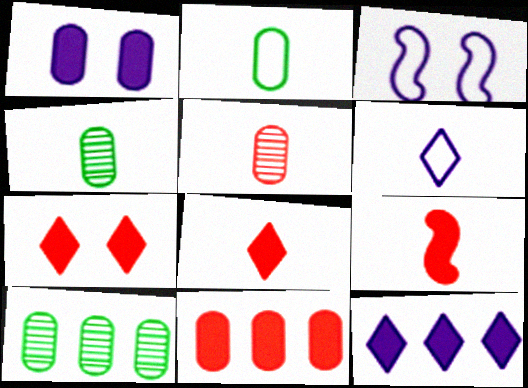[[3, 8, 10], 
[4, 6, 9], 
[7, 9, 11]]